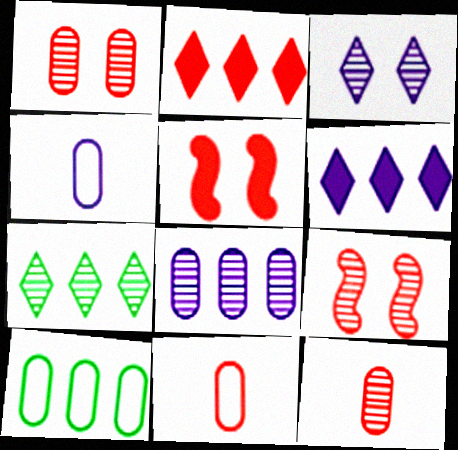[[2, 9, 11], 
[4, 5, 7]]